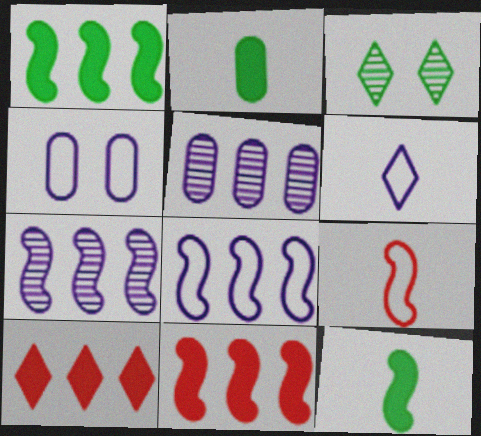[[3, 6, 10], 
[4, 6, 8]]